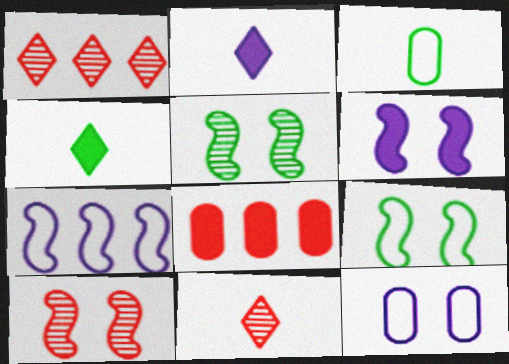[[1, 3, 6], 
[4, 6, 8], 
[6, 9, 10]]